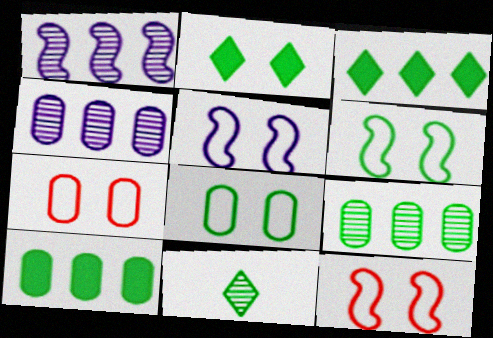[[5, 6, 12], 
[6, 10, 11]]